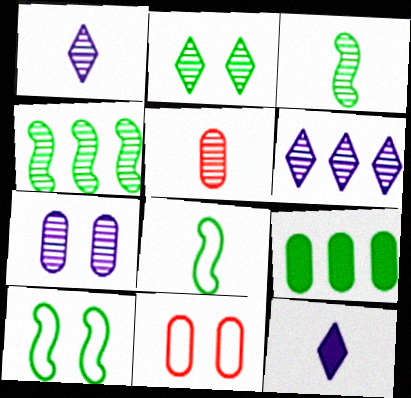[[1, 3, 5], 
[2, 8, 9], 
[4, 11, 12], 
[5, 8, 12]]